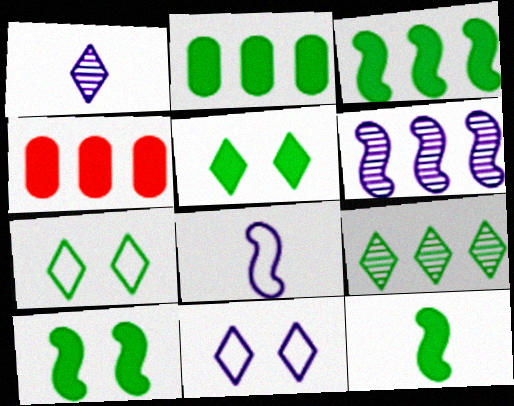[[2, 5, 12], 
[3, 10, 12]]